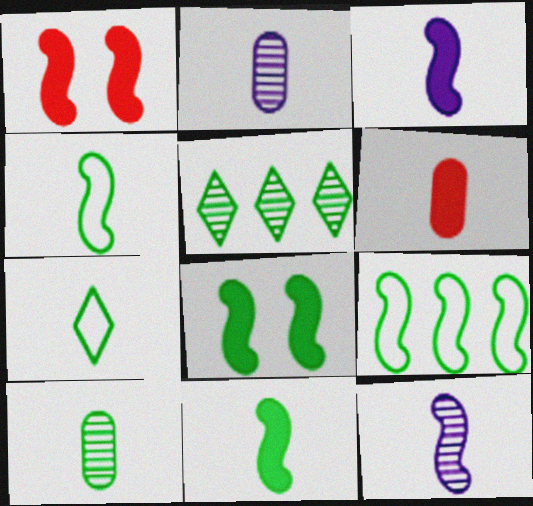[[1, 9, 12], 
[6, 7, 12], 
[7, 10, 11]]